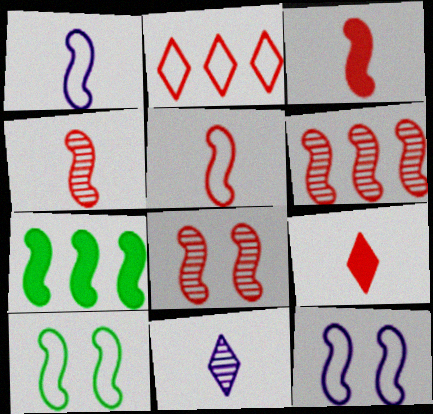[[1, 7, 8], 
[3, 4, 5], 
[4, 6, 8], 
[4, 7, 12]]